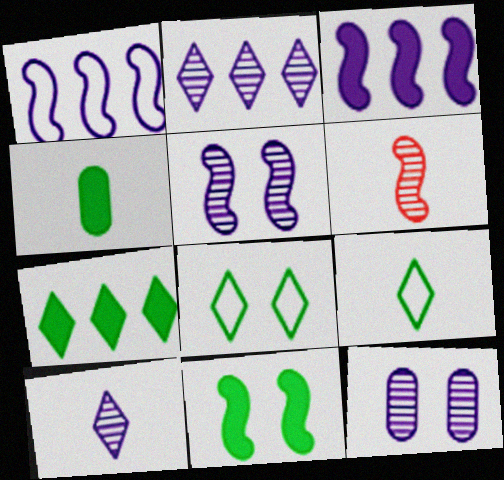[[1, 6, 11], 
[4, 7, 11]]